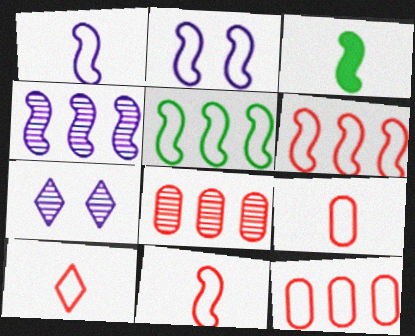[[2, 5, 11], 
[3, 7, 12], 
[9, 10, 11]]